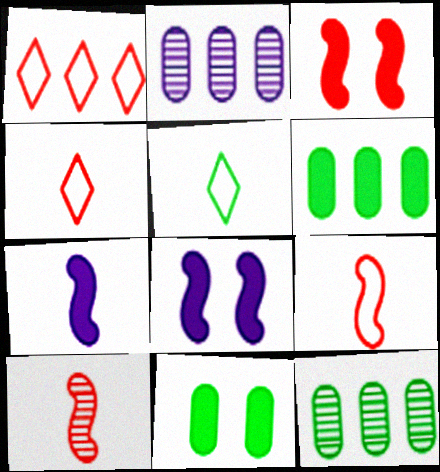[[2, 3, 5], 
[4, 8, 12]]